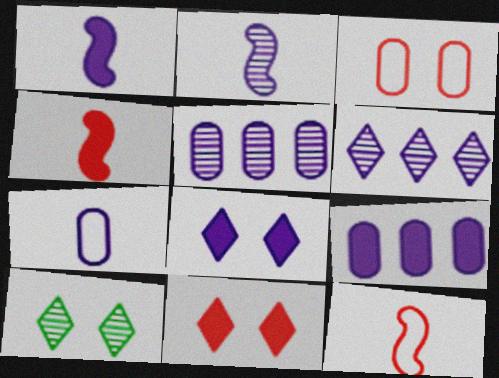[[1, 8, 9], 
[9, 10, 12]]